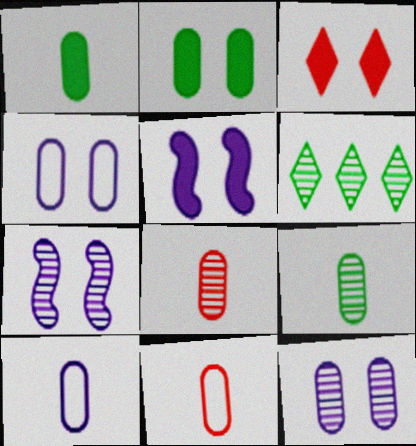[[1, 8, 10], 
[2, 3, 5], 
[5, 6, 11], 
[6, 7, 8]]